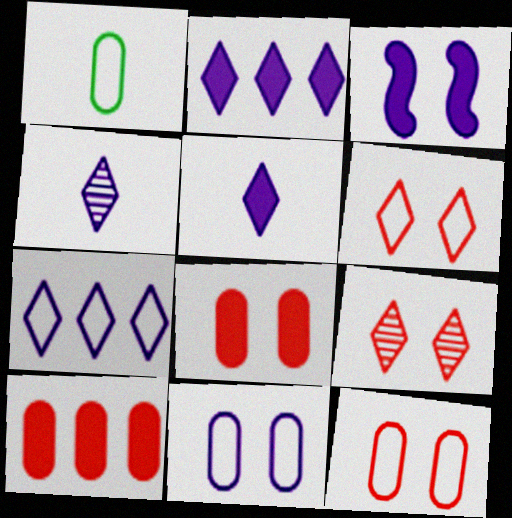[]